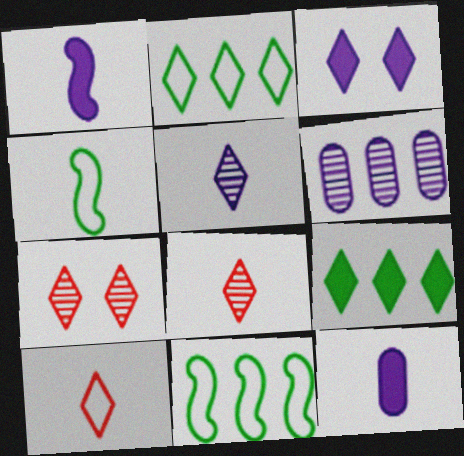[[2, 3, 8], 
[4, 8, 12], 
[7, 11, 12]]